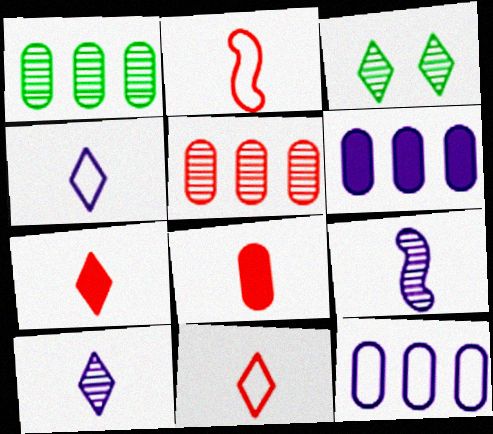[[2, 3, 6], 
[3, 5, 9]]